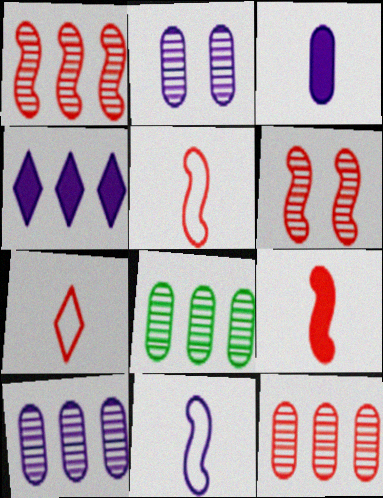[[2, 4, 11], 
[8, 10, 12]]